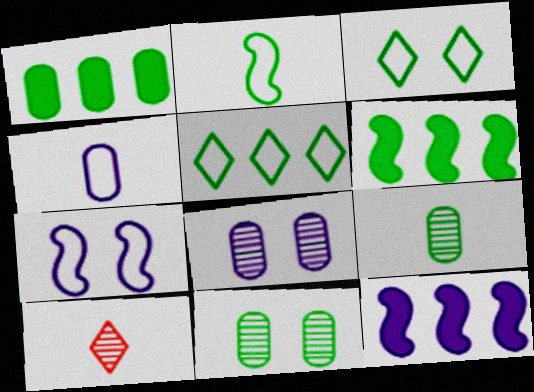[[1, 7, 10], 
[3, 6, 9]]